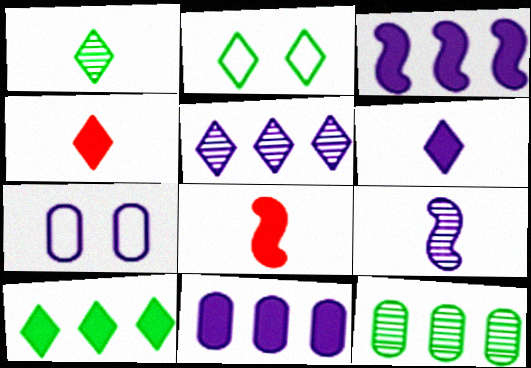[[1, 2, 10], 
[2, 4, 5]]